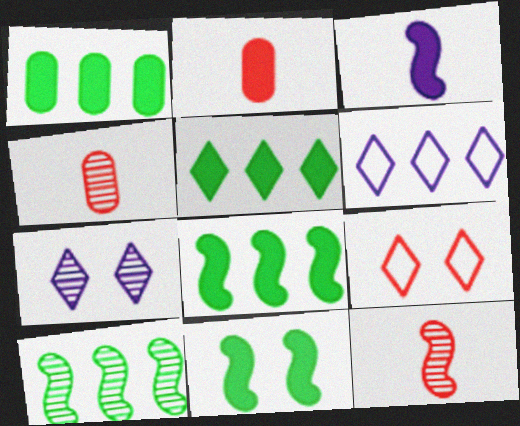[[1, 5, 8], 
[4, 6, 11], 
[4, 7, 10]]